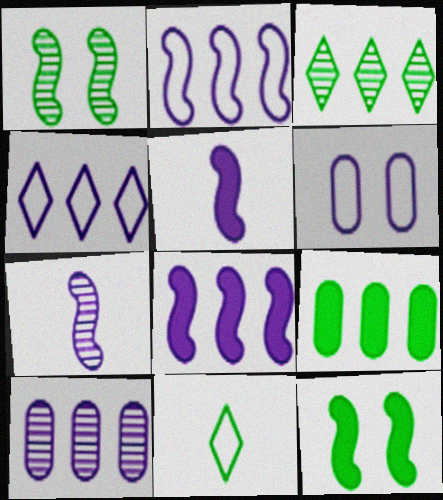[[1, 9, 11], 
[4, 8, 10]]